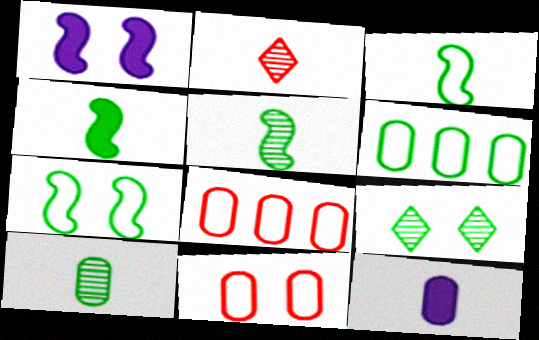[[1, 2, 6], 
[1, 9, 11], 
[2, 3, 12], 
[3, 4, 5], 
[4, 6, 9]]